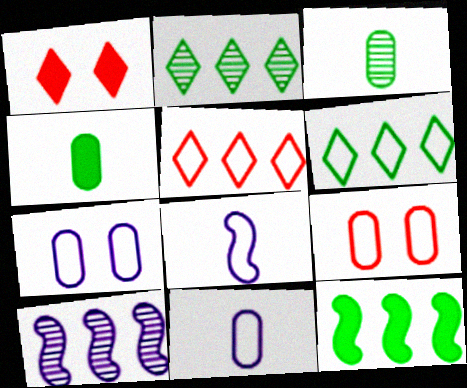[[6, 8, 9]]